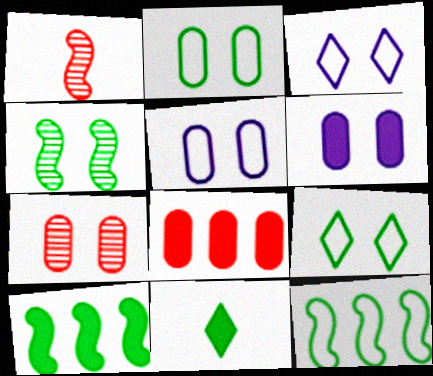[[2, 6, 7]]